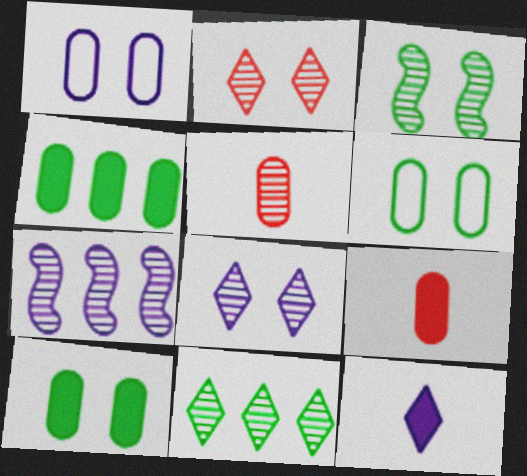[[1, 4, 5], 
[1, 7, 12]]